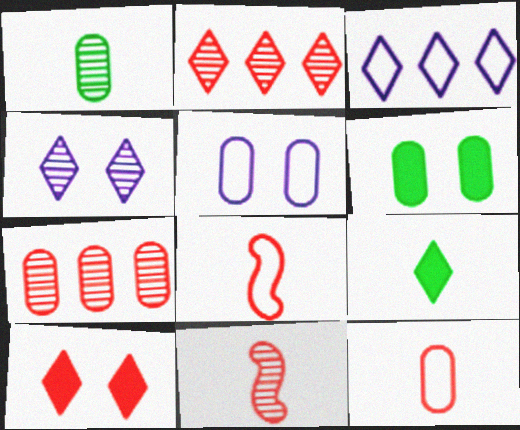[[3, 6, 11], 
[7, 8, 10]]